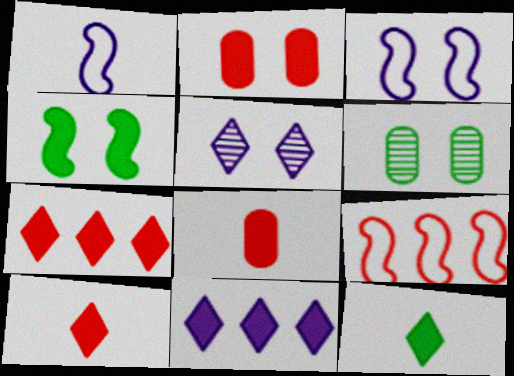[[1, 6, 7], 
[4, 8, 11]]